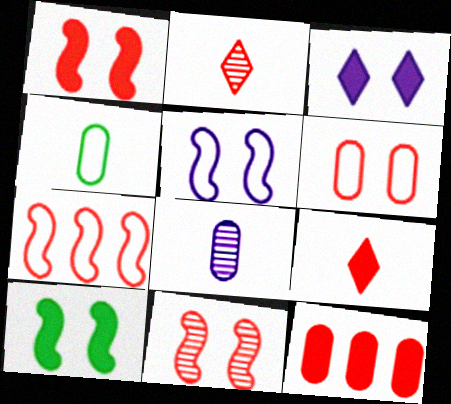[[1, 9, 12], 
[5, 10, 11]]